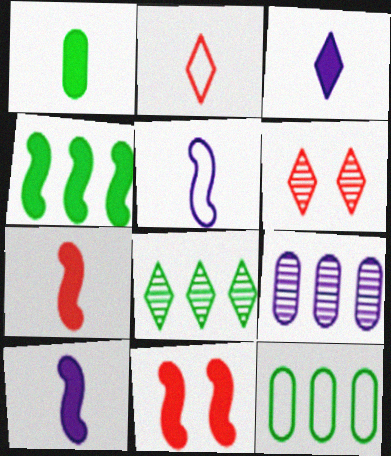[[1, 3, 7], 
[4, 8, 12], 
[4, 10, 11], 
[6, 10, 12]]